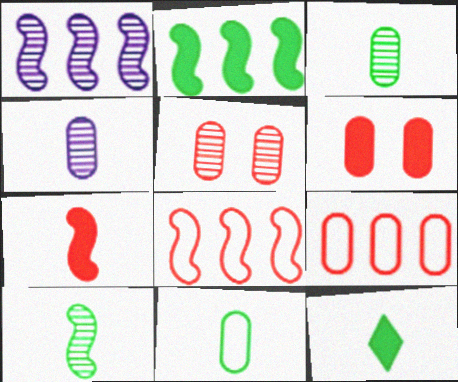[[1, 2, 8], 
[10, 11, 12]]